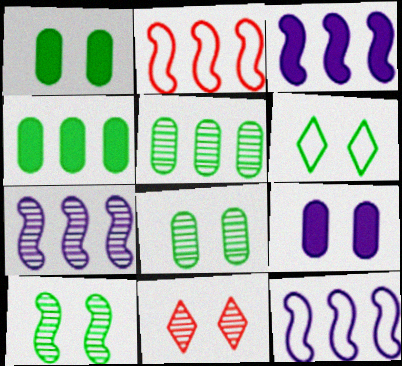[[1, 6, 10], 
[3, 7, 12]]